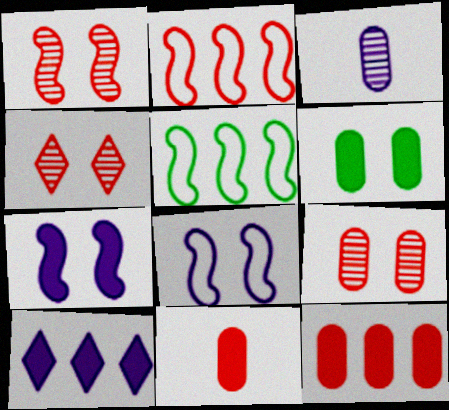[[1, 4, 9], 
[2, 4, 11], 
[3, 8, 10], 
[4, 6, 8]]